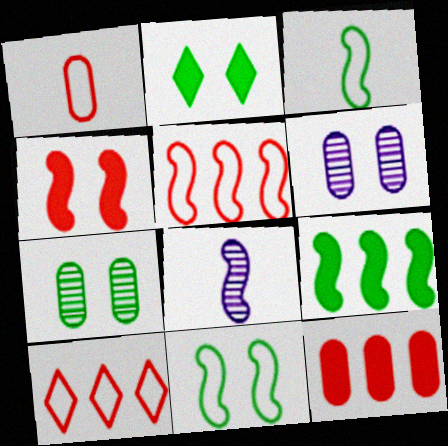[[2, 7, 11]]